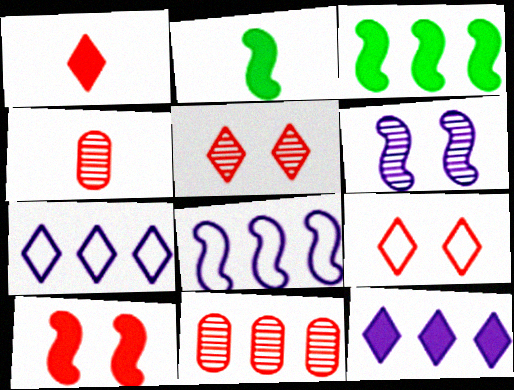[[3, 7, 11]]